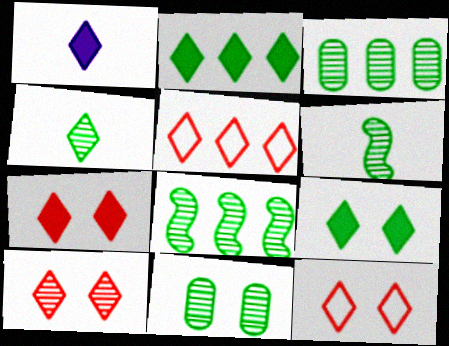[[1, 2, 7], 
[4, 8, 11], 
[7, 10, 12]]